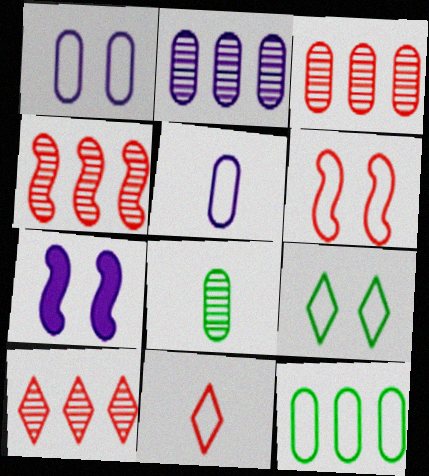[[1, 6, 9], 
[3, 4, 10]]